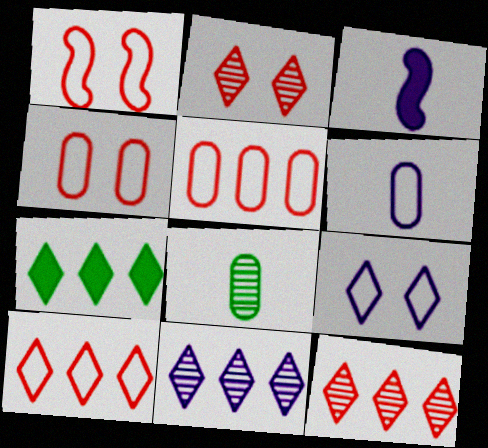[[7, 10, 11]]